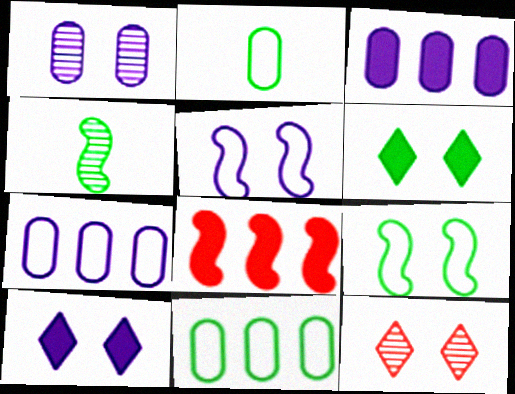[[1, 5, 10], 
[4, 5, 8], 
[4, 6, 11]]